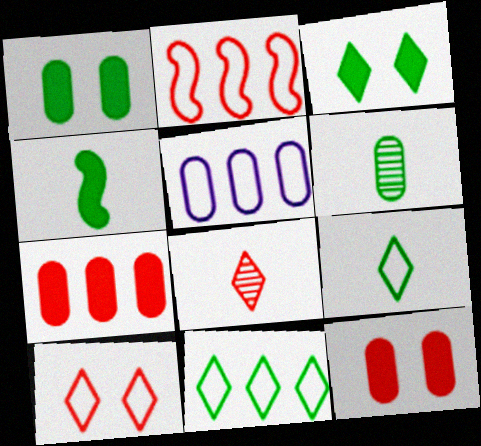[[2, 5, 11], 
[2, 8, 12], 
[4, 6, 9], 
[5, 6, 12]]